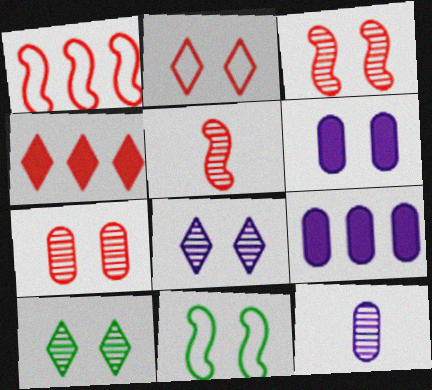[[4, 11, 12]]